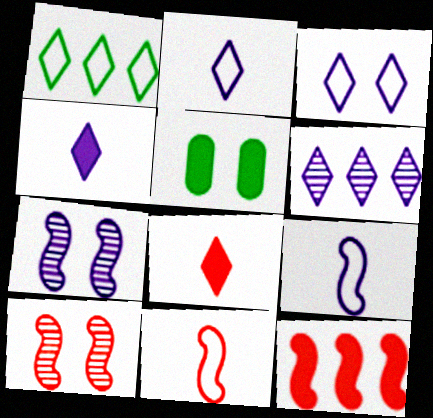[[3, 4, 6], 
[3, 5, 10], 
[4, 5, 12], 
[5, 6, 11], 
[10, 11, 12]]